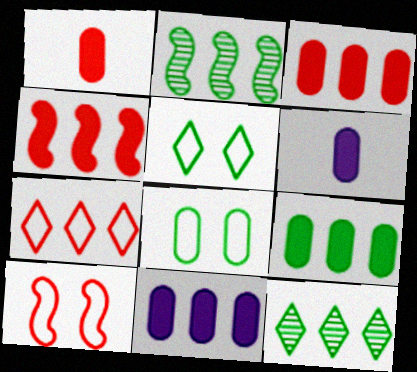[[2, 7, 11], 
[3, 9, 11], 
[6, 10, 12]]